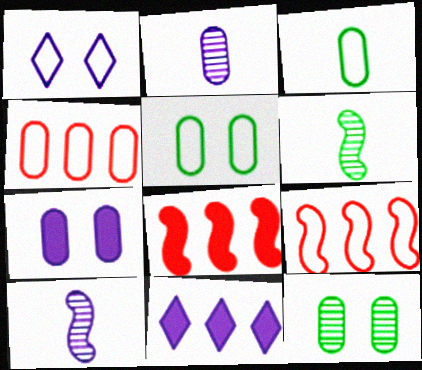[[1, 3, 9]]